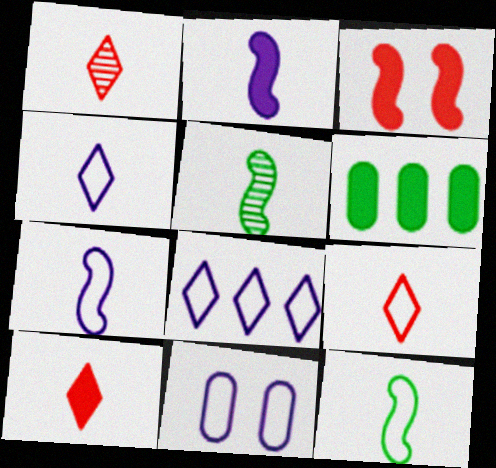[[1, 9, 10], 
[7, 8, 11]]